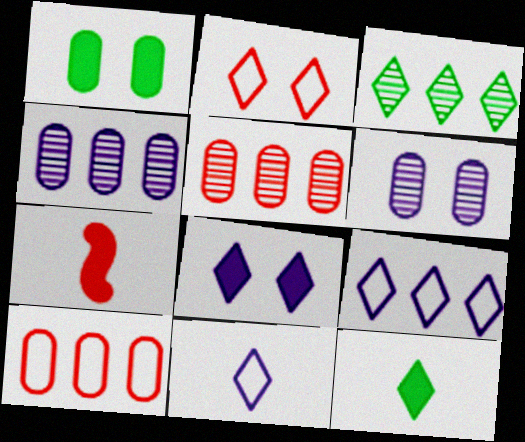[[2, 5, 7]]